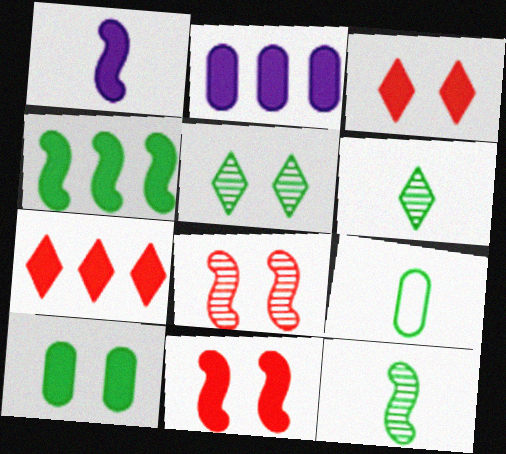[[1, 4, 11], 
[1, 7, 10], 
[2, 4, 7], 
[4, 5, 9]]